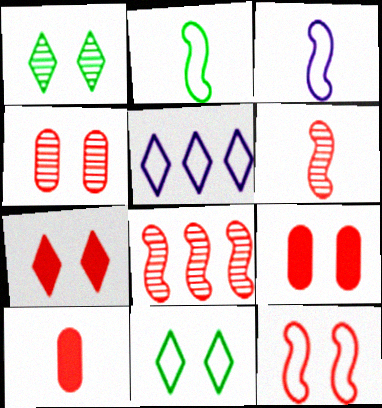[[4, 7, 12]]